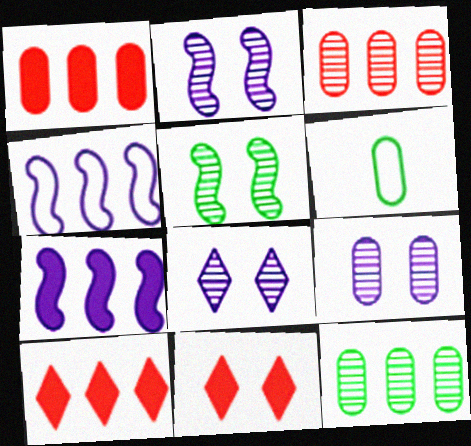[[1, 6, 9], 
[2, 6, 10], 
[2, 8, 9], 
[4, 10, 12]]